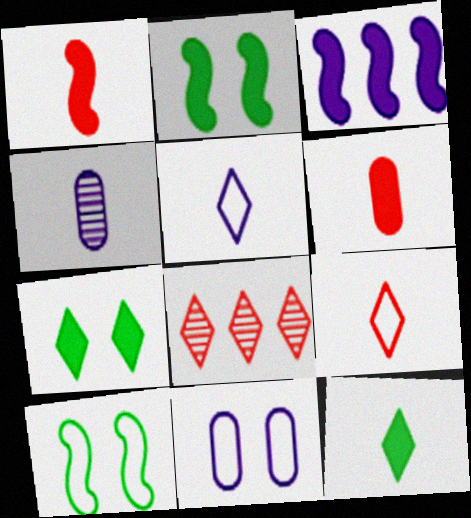[[1, 2, 3], 
[3, 6, 7], 
[5, 7, 8]]